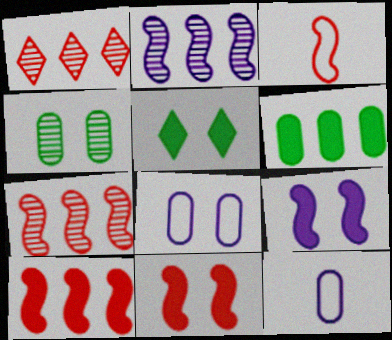[[3, 7, 11], 
[5, 7, 12]]